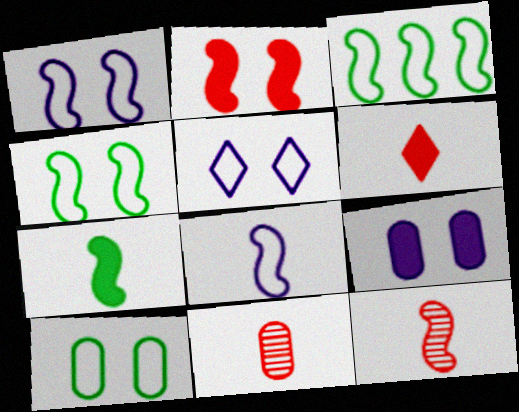[[7, 8, 12]]